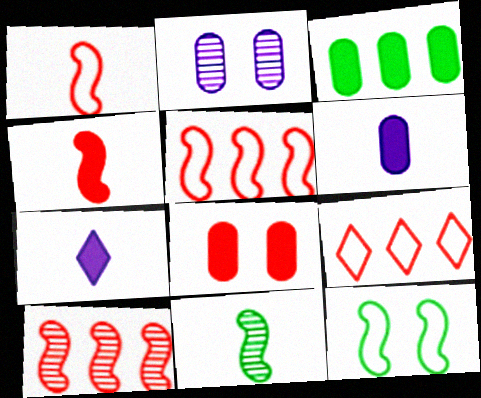[[3, 6, 8]]